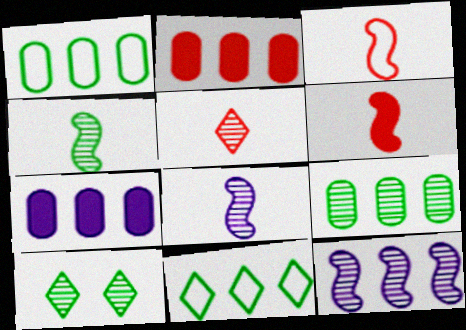[[2, 11, 12], 
[3, 7, 10], 
[4, 9, 10]]